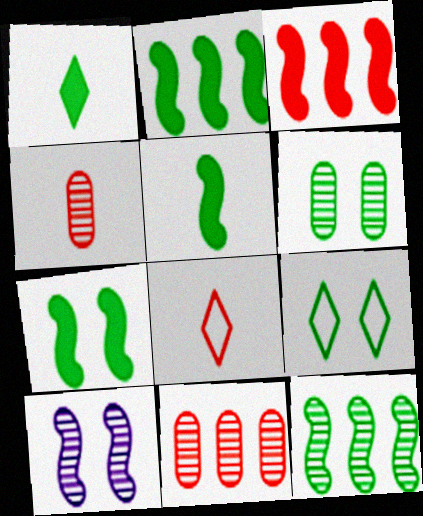[[2, 5, 7], 
[6, 7, 9]]